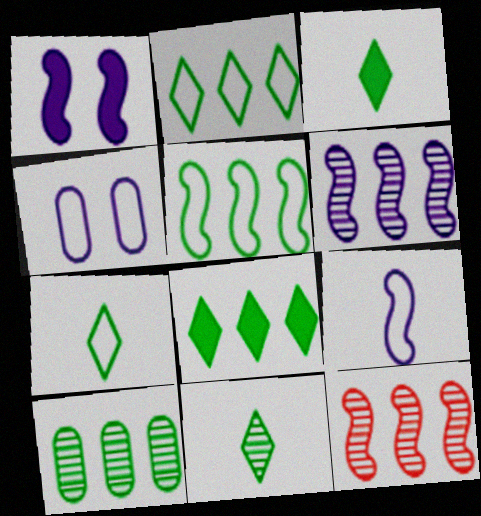[[1, 6, 9], 
[3, 4, 12], 
[3, 7, 11], 
[5, 8, 10]]